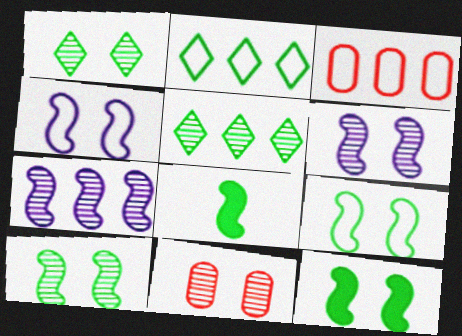[[1, 6, 11], 
[9, 10, 12]]